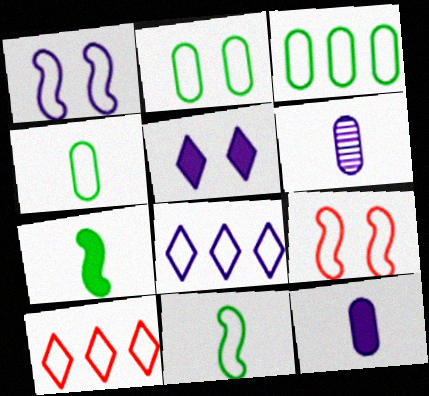[[1, 4, 10], 
[2, 3, 4], 
[4, 8, 9]]